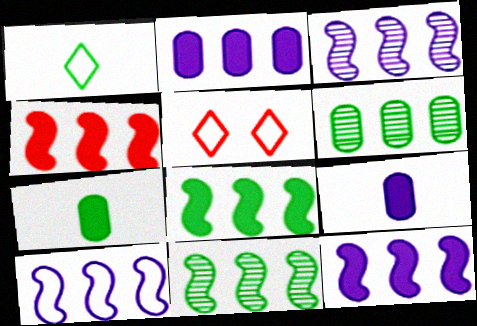[[3, 5, 7], 
[3, 10, 12], 
[4, 8, 12], 
[4, 10, 11], 
[5, 9, 11]]